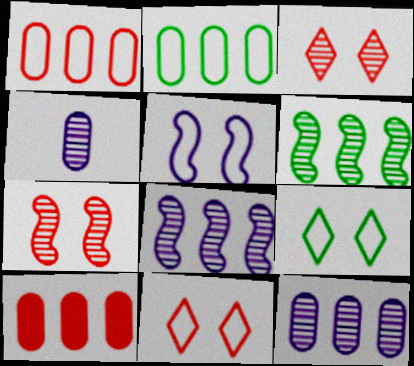[[2, 10, 12], 
[3, 4, 6]]